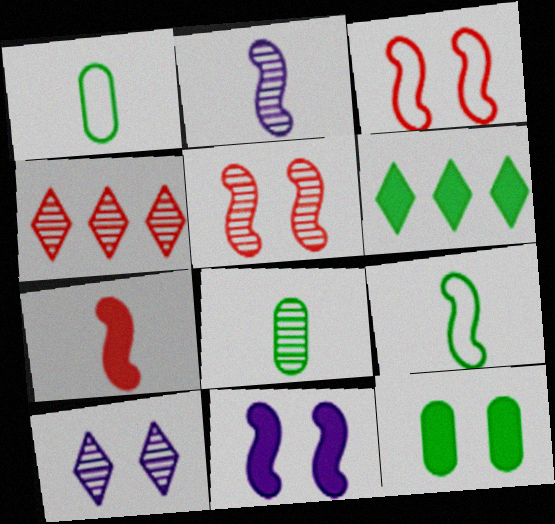[[1, 4, 11], 
[2, 7, 9], 
[3, 10, 12]]